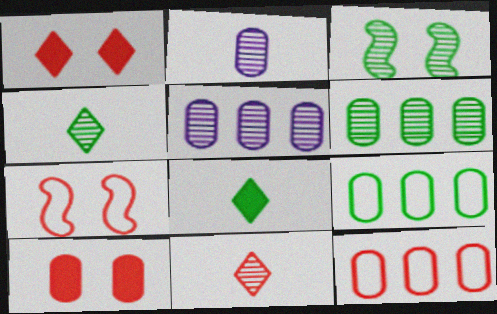[[2, 9, 10], 
[3, 4, 6], 
[3, 5, 11], 
[3, 8, 9], 
[5, 7, 8]]